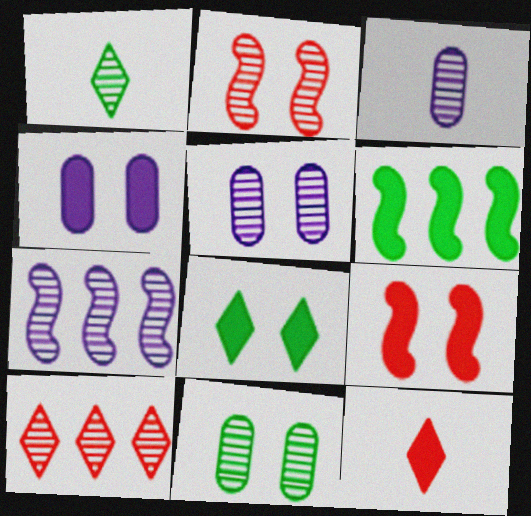[[4, 6, 12], 
[4, 8, 9]]